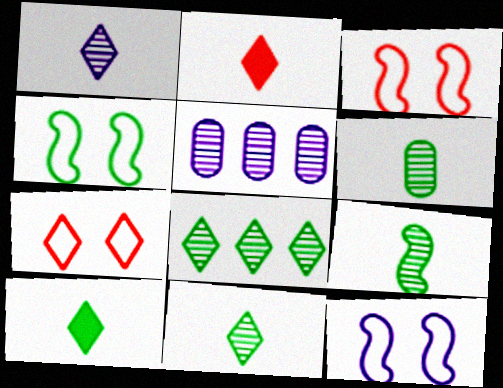[[2, 4, 5], 
[3, 4, 12], 
[3, 5, 10], 
[6, 9, 11]]